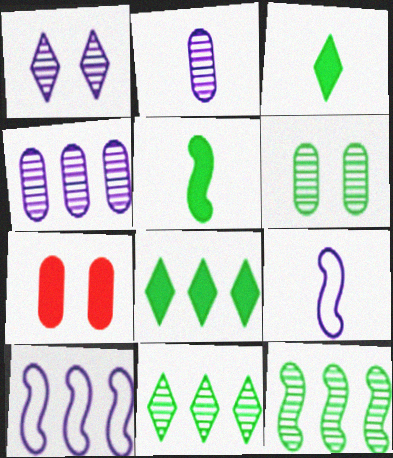[[7, 9, 11]]